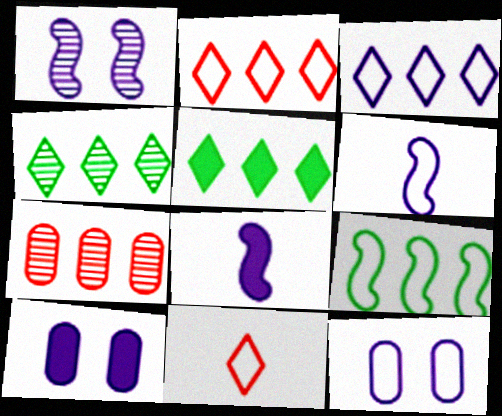[[3, 6, 12], 
[9, 11, 12]]